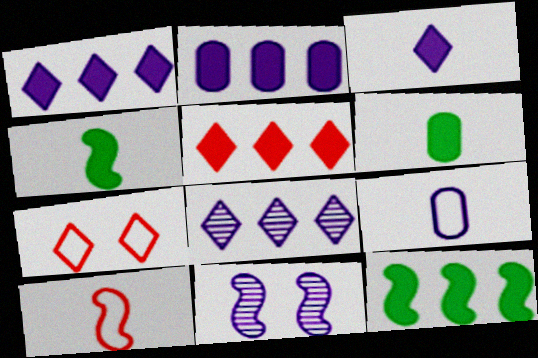[[1, 9, 11], 
[2, 5, 12], 
[10, 11, 12]]